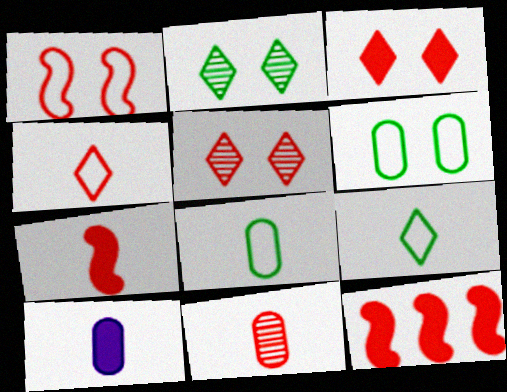[[4, 7, 11], 
[8, 10, 11]]